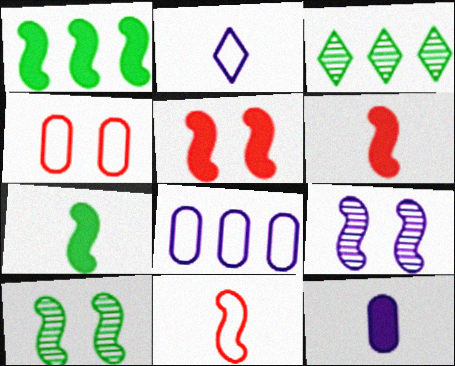[[1, 9, 11]]